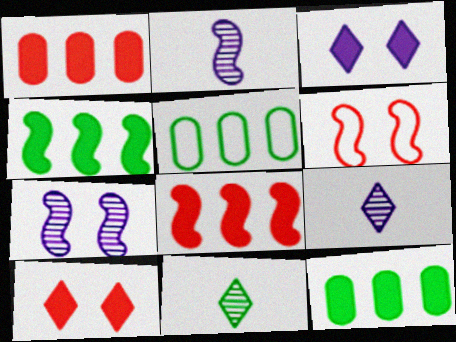[[2, 4, 6], 
[2, 5, 10], 
[6, 9, 12]]